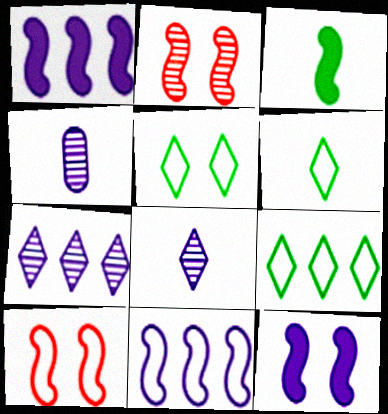[[2, 3, 11], 
[5, 6, 9]]